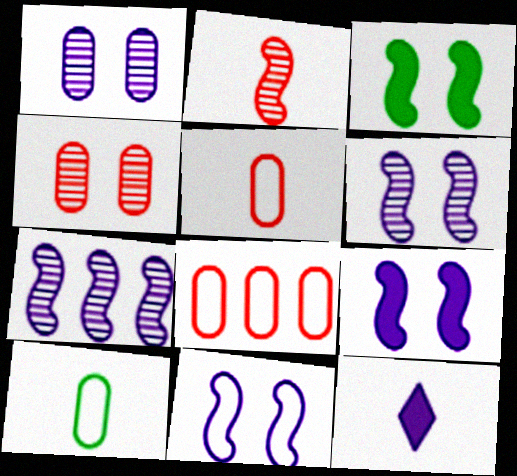[[2, 10, 12], 
[6, 9, 11]]